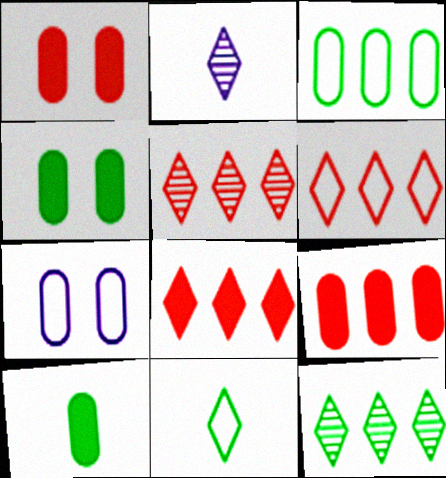[[5, 6, 8]]